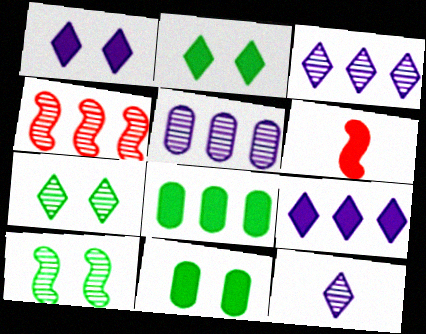[[1, 6, 8], 
[6, 9, 11]]